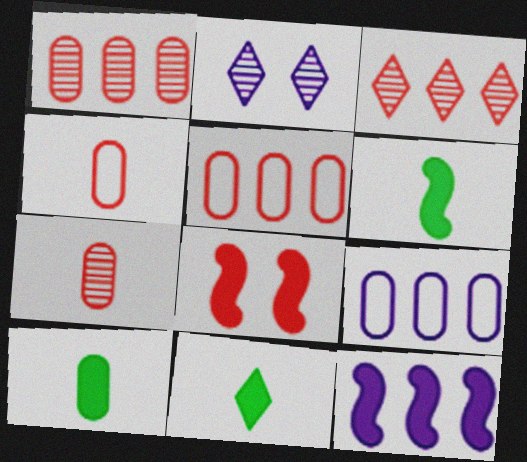[[2, 5, 6], 
[3, 4, 8], 
[6, 8, 12], 
[6, 10, 11]]